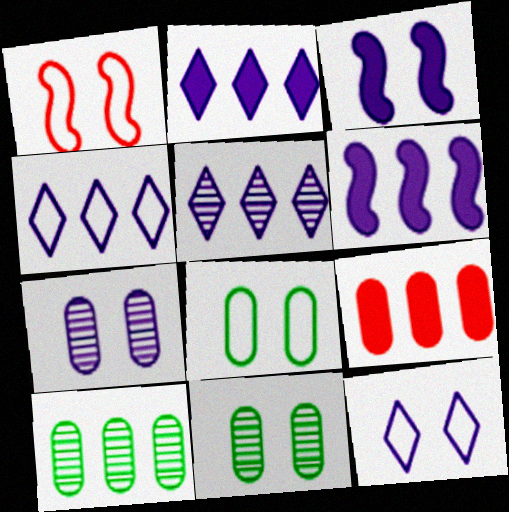[[1, 8, 12], 
[2, 4, 5], 
[3, 7, 12]]